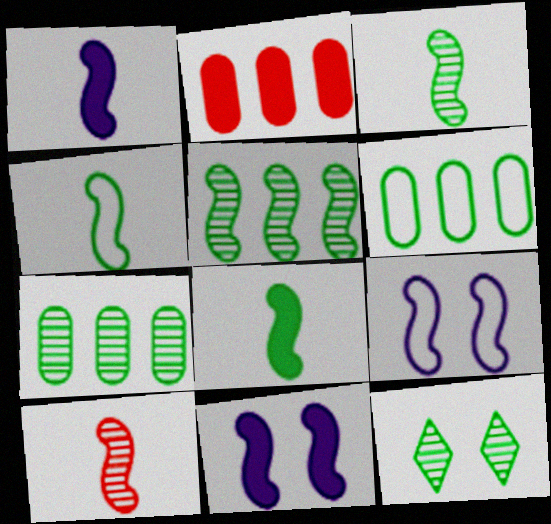[[1, 4, 10], 
[3, 4, 8], 
[3, 7, 12], 
[6, 8, 12]]